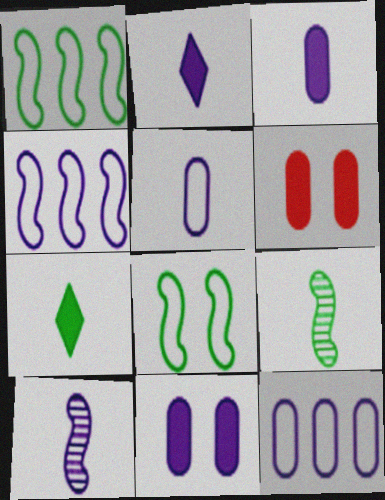[[2, 5, 10]]